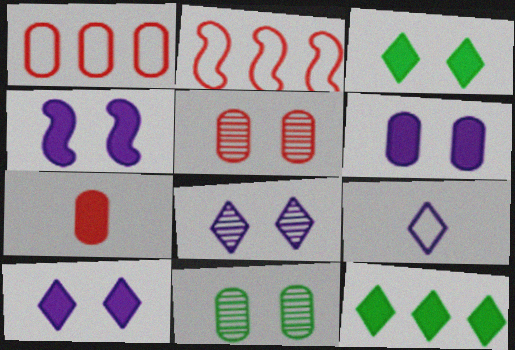[[1, 5, 7], 
[4, 6, 10], 
[4, 7, 12]]